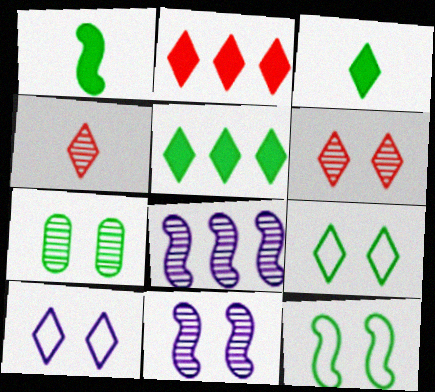[[4, 5, 10], 
[4, 7, 8], 
[6, 7, 11]]